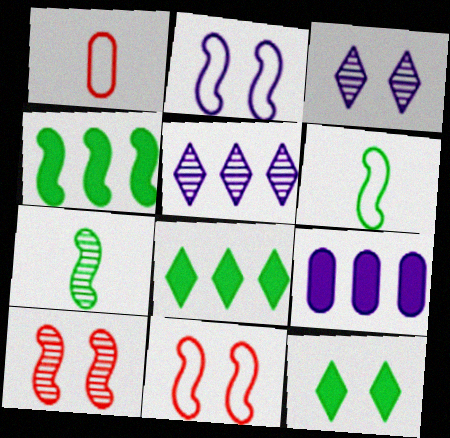[[1, 3, 4]]